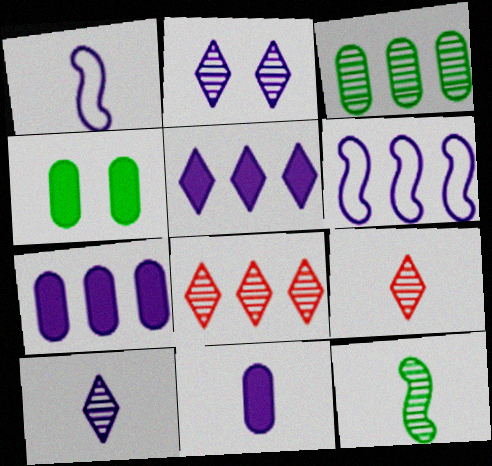[[1, 2, 7], 
[1, 4, 8], 
[1, 10, 11], 
[2, 6, 11], 
[4, 6, 9]]